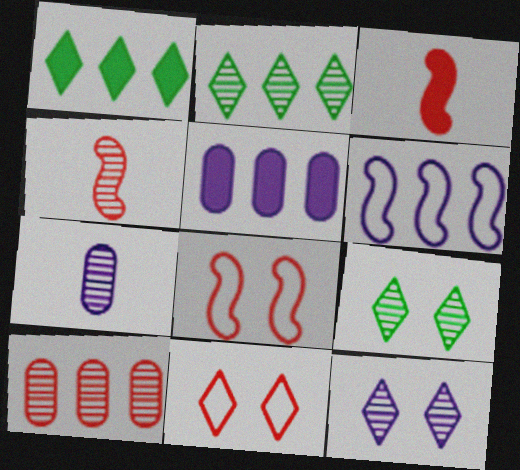[[1, 6, 10], 
[1, 7, 8], 
[3, 10, 11]]